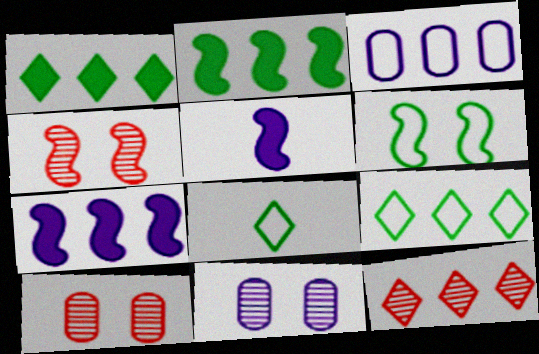[[2, 3, 12], 
[5, 9, 10], 
[7, 8, 10]]